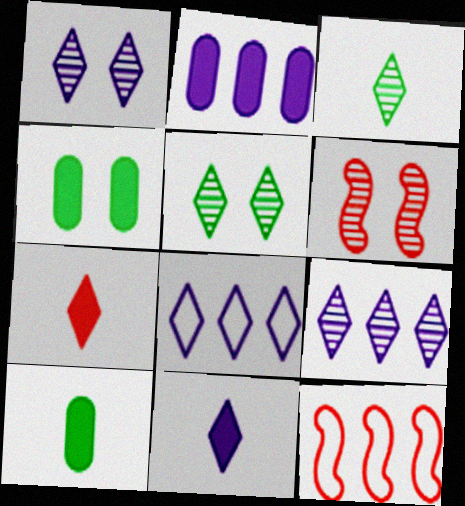[[1, 8, 11], 
[1, 10, 12], 
[5, 7, 8], 
[6, 8, 10]]